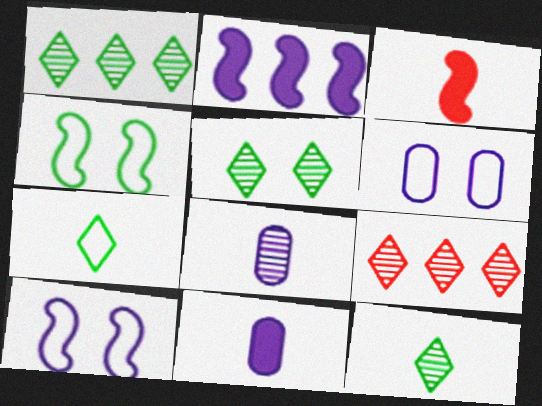[[1, 3, 6], 
[1, 5, 12], 
[3, 7, 8], 
[4, 9, 11]]